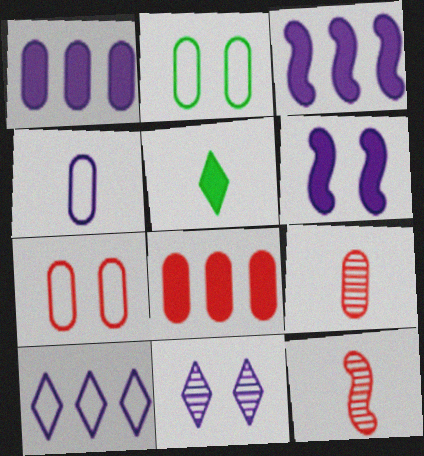[[1, 2, 9], 
[3, 4, 11], 
[4, 5, 12], 
[5, 6, 8], 
[7, 8, 9]]